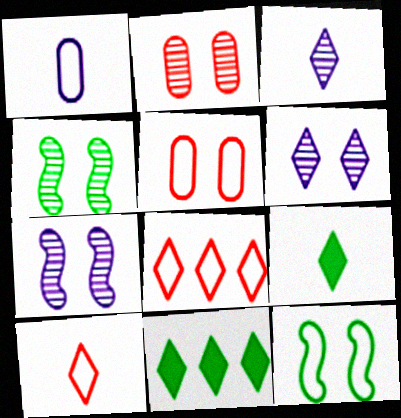[[1, 8, 12], 
[2, 4, 6], 
[3, 9, 10], 
[6, 8, 9], 
[6, 10, 11]]